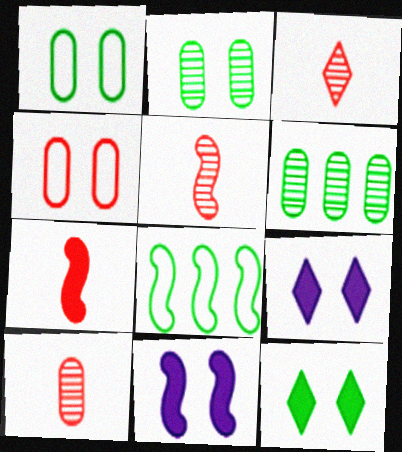[[3, 5, 10], 
[5, 8, 11], 
[8, 9, 10]]